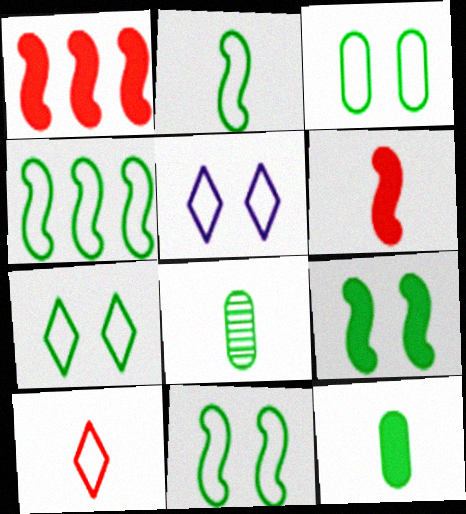[[1, 5, 8], 
[2, 4, 11], 
[3, 7, 11]]